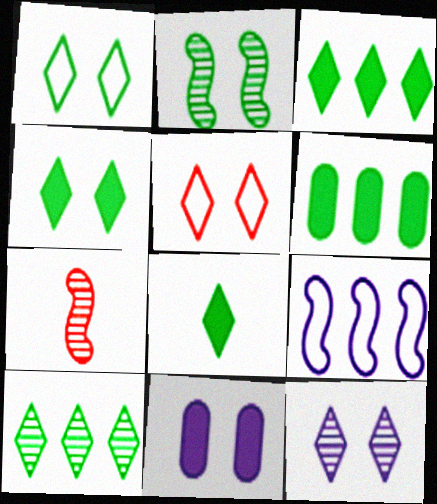[[1, 8, 10], 
[2, 5, 11], 
[3, 4, 8], 
[4, 5, 12]]